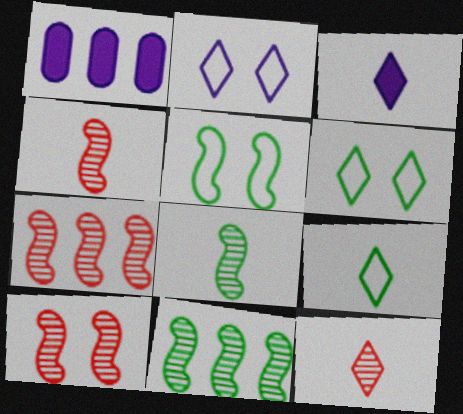[[1, 4, 6], 
[1, 5, 12], 
[1, 9, 10], 
[3, 9, 12], 
[4, 7, 10]]